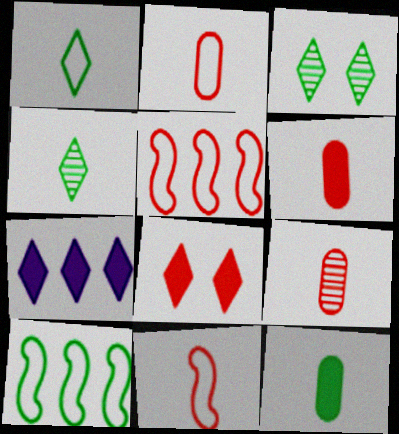[[2, 6, 9], 
[3, 10, 12], 
[5, 8, 9]]